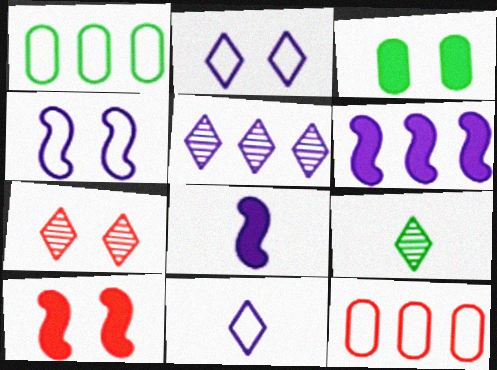[[1, 7, 8], 
[3, 4, 7], 
[5, 7, 9]]